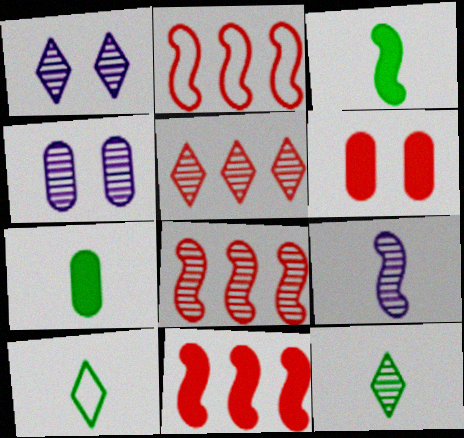[[1, 2, 7], 
[1, 5, 12], 
[2, 8, 11], 
[4, 8, 12], 
[4, 10, 11]]